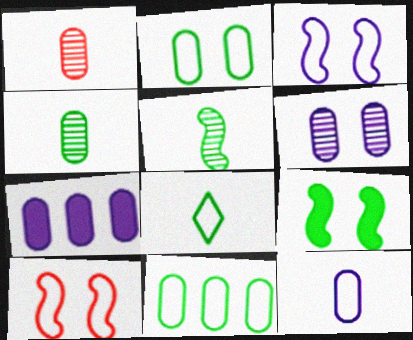[[1, 2, 7], 
[6, 7, 12]]